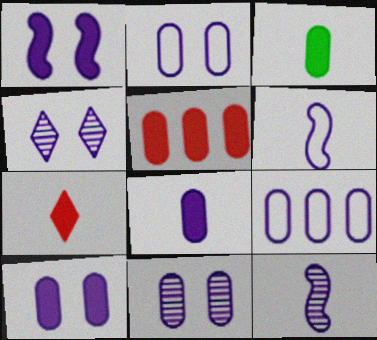[[1, 2, 4], 
[2, 10, 11], 
[3, 5, 10], 
[8, 9, 11]]